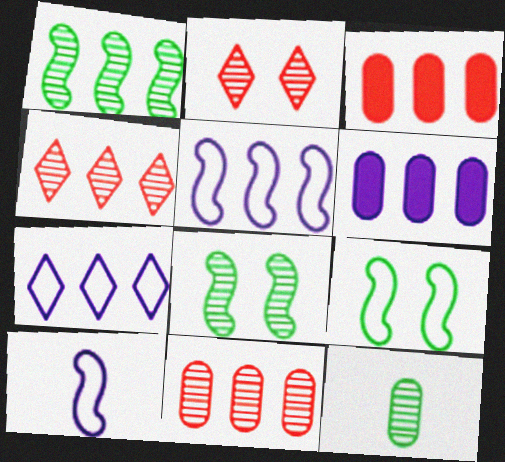[[1, 3, 7]]